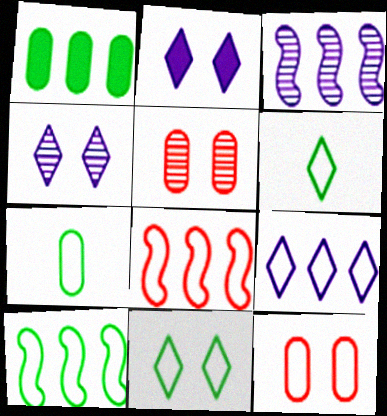[[7, 10, 11]]